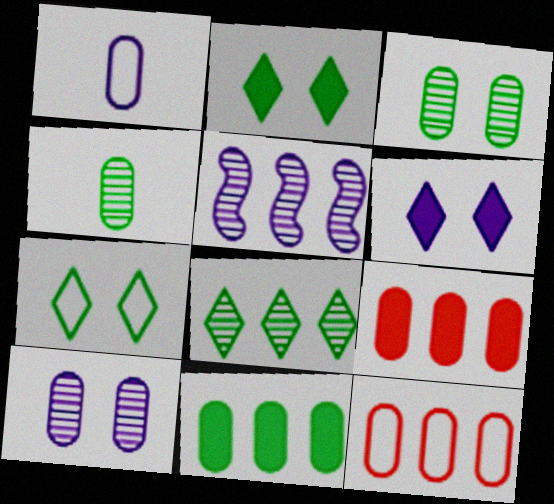[[1, 3, 9], 
[1, 5, 6]]